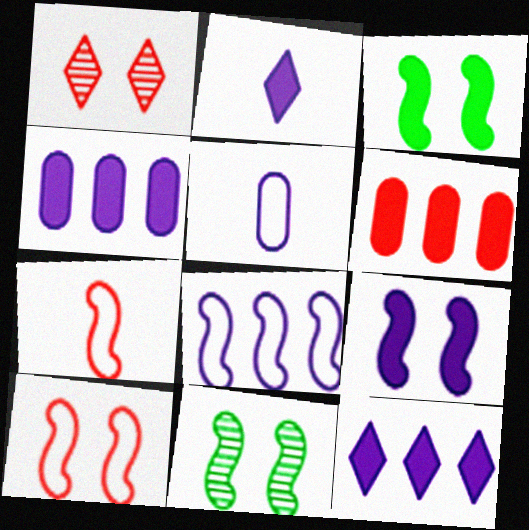[[1, 6, 7], 
[2, 3, 6], 
[2, 4, 9], 
[9, 10, 11]]